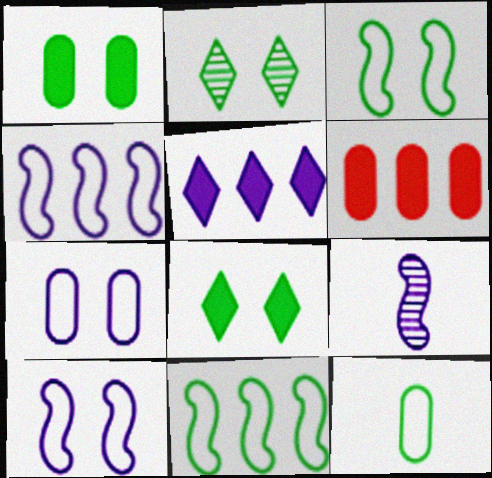[[1, 2, 3], 
[5, 7, 9]]